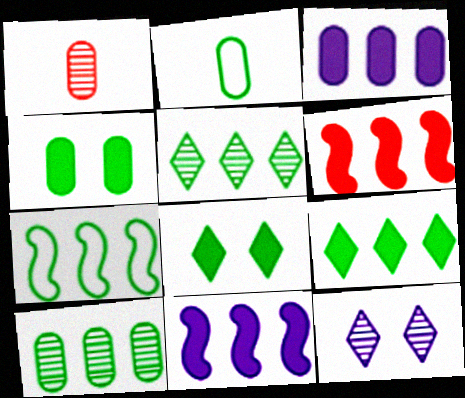[[2, 4, 10], 
[2, 6, 12], 
[3, 6, 9], 
[7, 9, 10]]